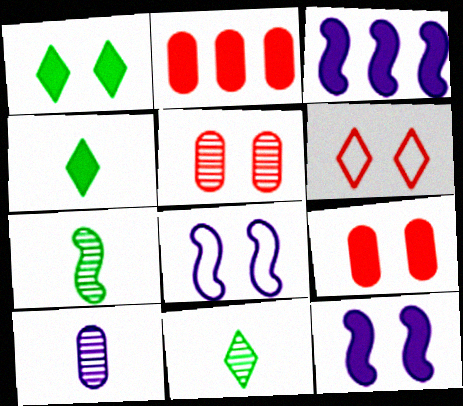[[1, 5, 8], 
[1, 9, 12], 
[2, 4, 12], 
[2, 8, 11], 
[3, 4, 9]]